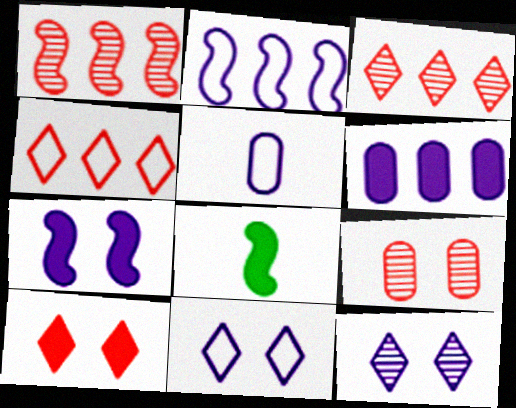[[2, 5, 11], 
[6, 8, 10]]